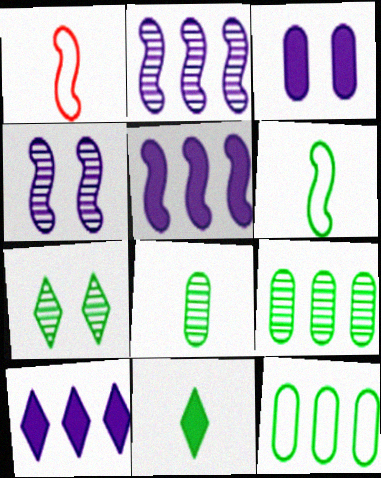[[6, 8, 11]]